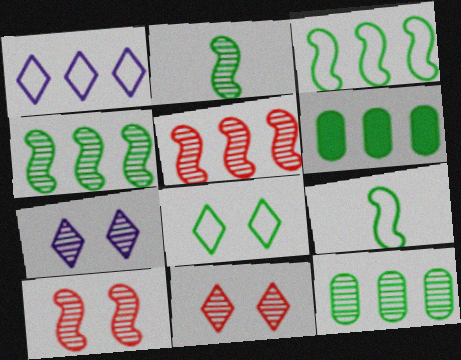[[1, 5, 6], 
[2, 6, 8]]